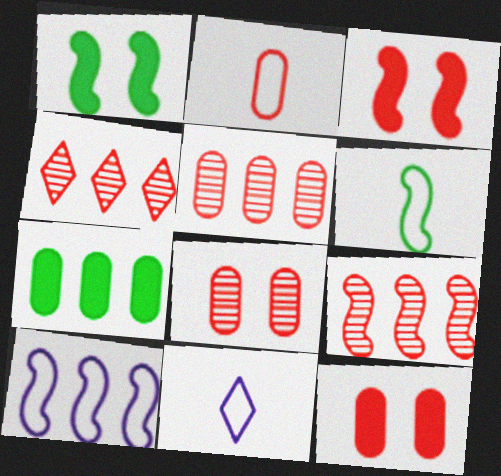[[1, 5, 11], 
[2, 3, 4], 
[2, 5, 12], 
[2, 6, 11], 
[4, 5, 9], 
[4, 7, 10]]